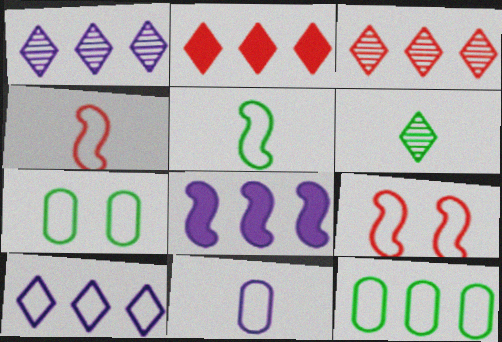[[3, 8, 12], 
[4, 7, 10]]